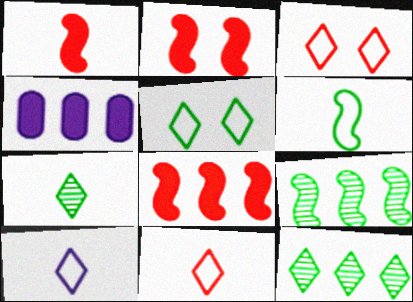[[1, 2, 8]]